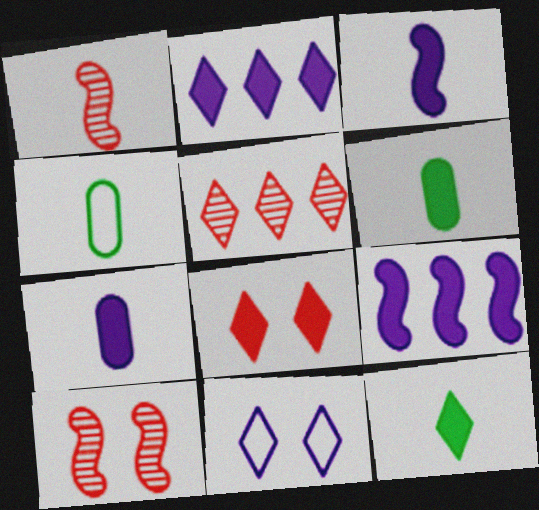[[2, 4, 10], 
[2, 8, 12], 
[5, 11, 12], 
[6, 8, 9]]